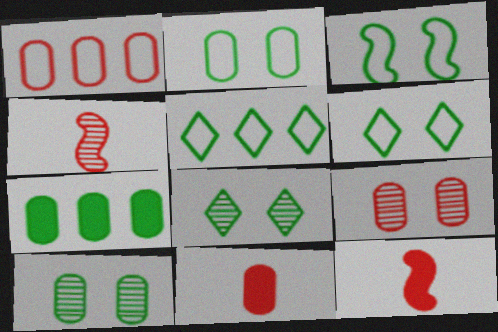[[1, 9, 11], 
[2, 3, 6]]